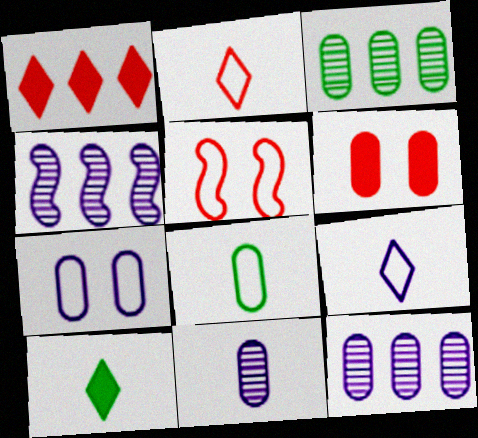[[5, 10, 12], 
[6, 8, 12]]